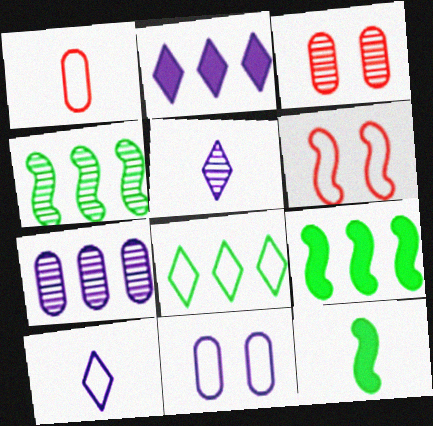[[1, 5, 12], 
[3, 4, 5], 
[3, 9, 10]]